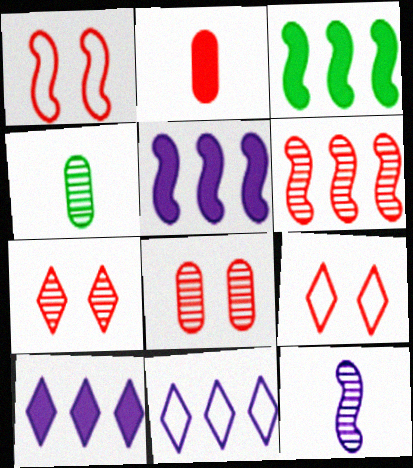[[1, 3, 12], 
[1, 4, 10], 
[2, 6, 9], 
[4, 5, 9]]